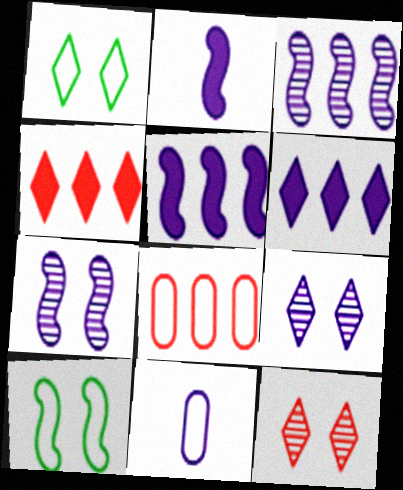[[5, 9, 11], 
[6, 7, 11]]